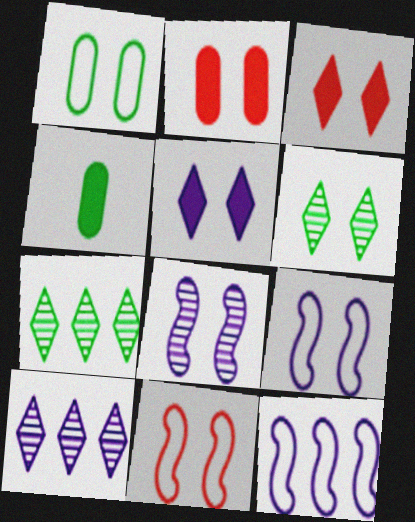[[1, 3, 8], 
[2, 6, 9], 
[4, 10, 11]]